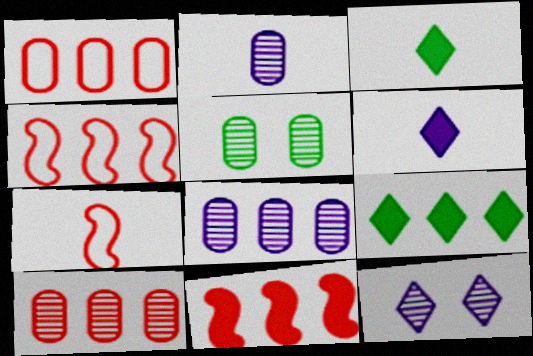[[2, 3, 7], 
[2, 5, 10], 
[4, 5, 6], 
[4, 8, 9]]